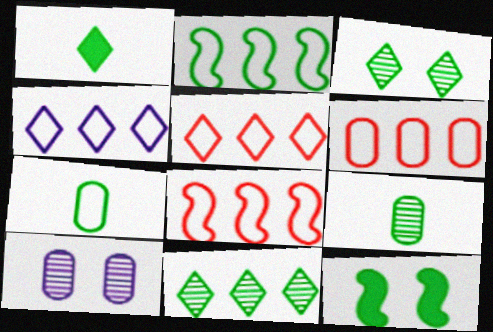[[1, 8, 10], 
[2, 4, 6], 
[5, 6, 8], 
[7, 11, 12]]